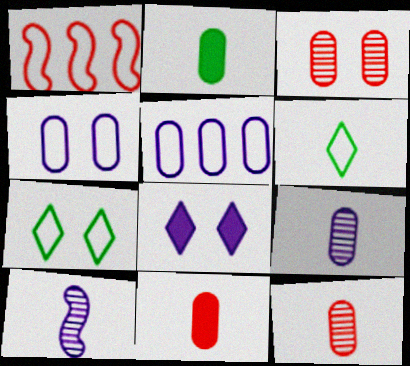[[1, 4, 6], 
[2, 3, 5], 
[5, 8, 10], 
[6, 10, 11]]